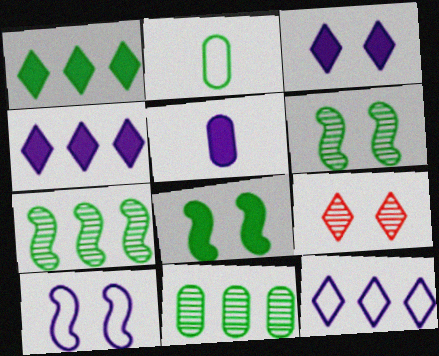[[1, 2, 6]]